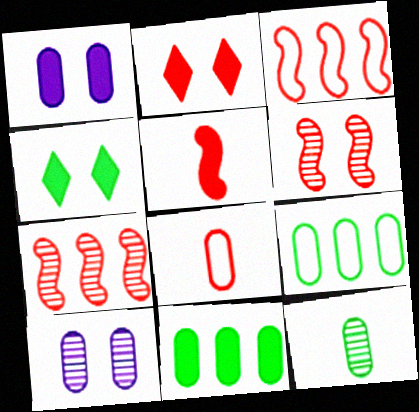[[2, 7, 8], 
[3, 5, 6], 
[8, 10, 11]]